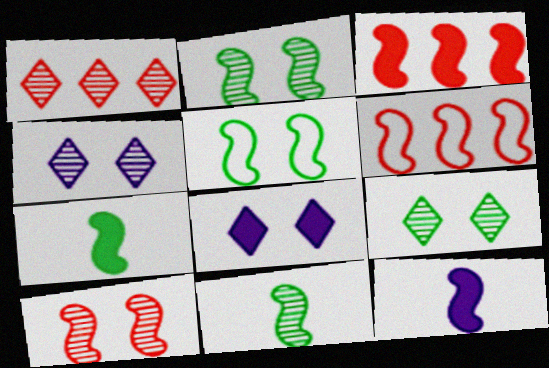[[2, 6, 12]]